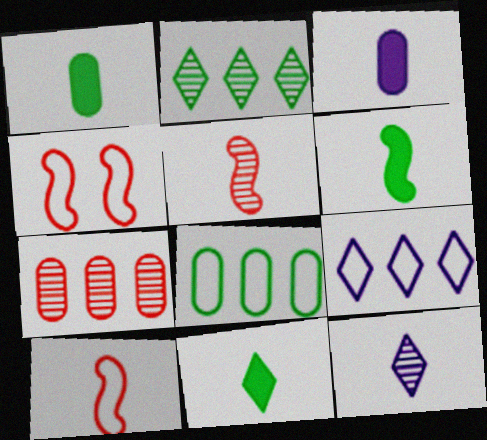[[1, 6, 11], 
[1, 10, 12], 
[2, 3, 4]]